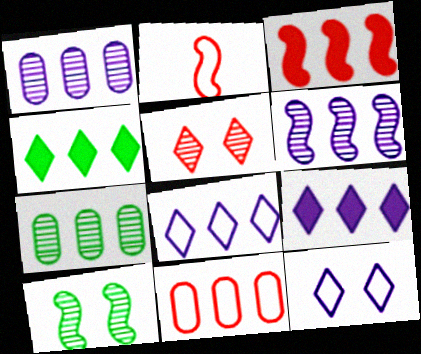[[3, 7, 8], 
[4, 6, 11]]